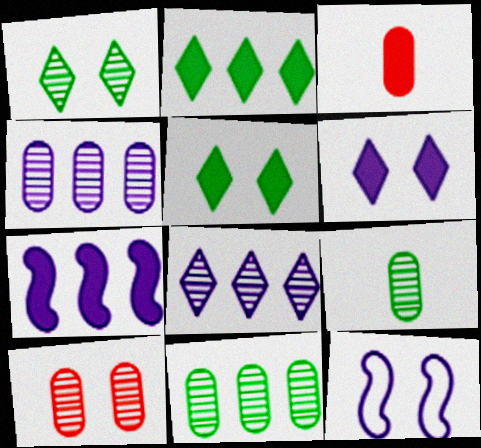[[3, 5, 7], 
[4, 9, 10], 
[5, 10, 12]]